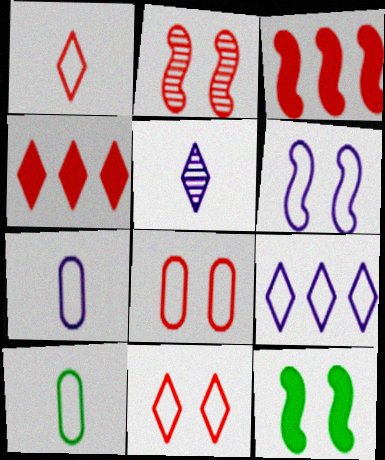[[2, 6, 12], 
[6, 7, 9]]